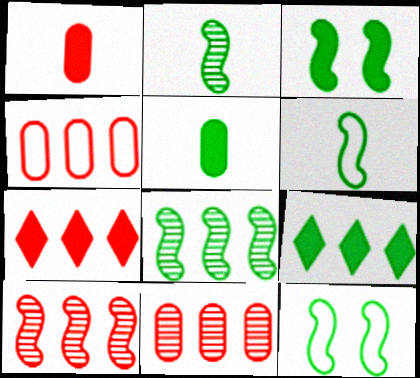[[3, 5, 9], 
[3, 6, 8], 
[4, 7, 10]]